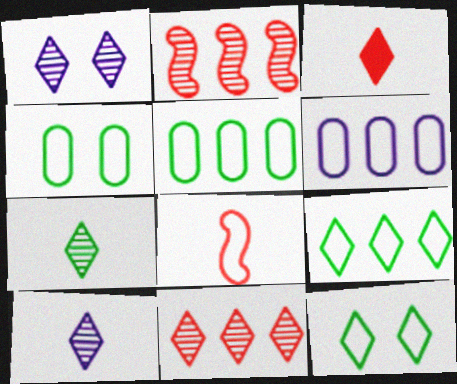[[1, 3, 9], 
[1, 7, 11], 
[6, 8, 12]]